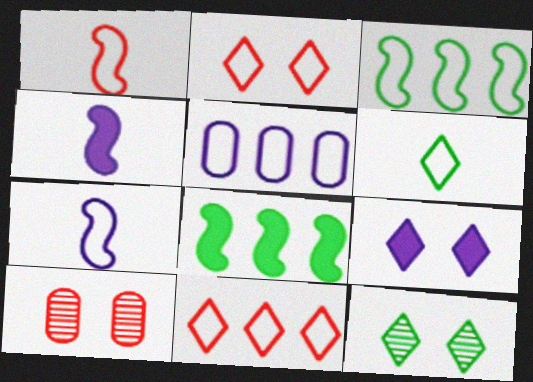[[2, 9, 12], 
[3, 5, 11]]